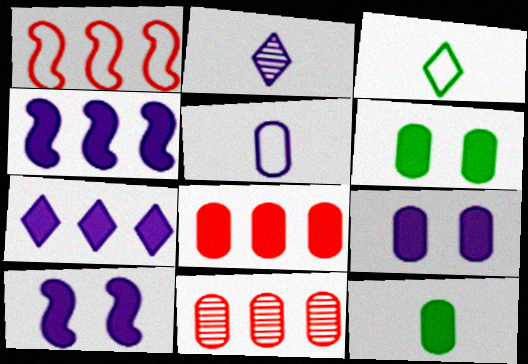[[1, 2, 6], 
[3, 10, 11], 
[5, 6, 11], 
[8, 9, 12]]